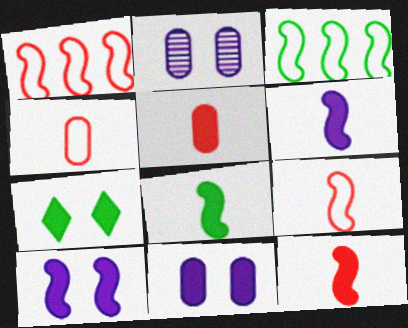[[6, 8, 12]]